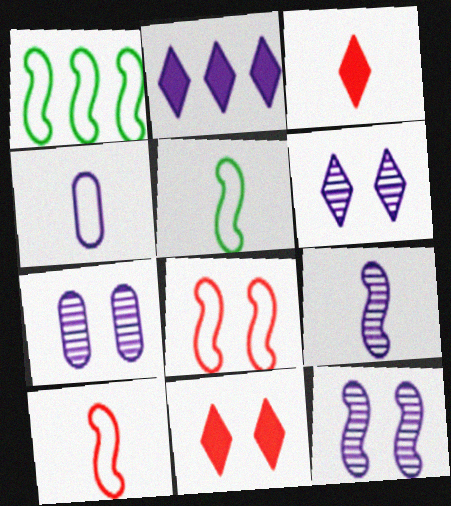[[1, 3, 7], 
[2, 4, 12], 
[6, 7, 12]]